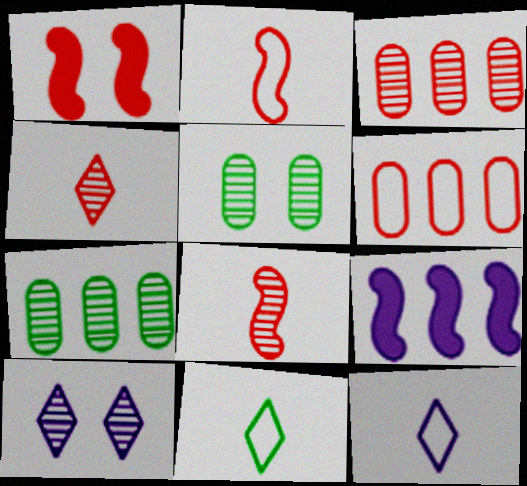[[1, 4, 6], 
[1, 7, 12], 
[7, 8, 10]]